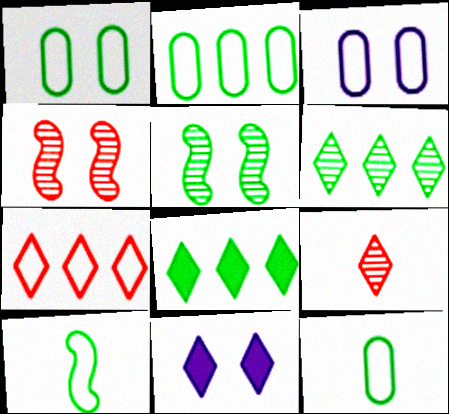[[1, 2, 12], 
[1, 4, 11], 
[3, 7, 10], 
[5, 8, 12]]